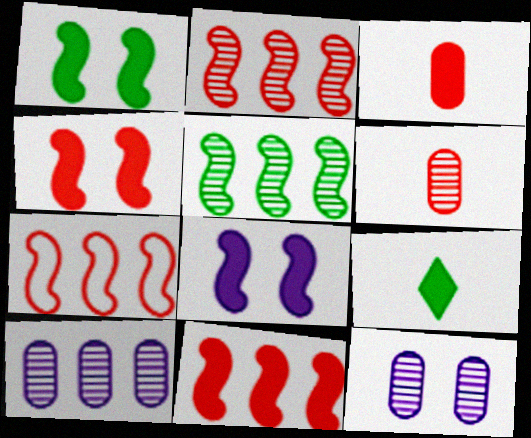[[1, 4, 8], 
[2, 7, 11], 
[7, 9, 12]]